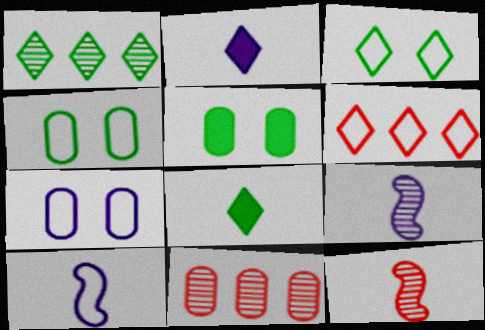[[1, 3, 8], 
[4, 6, 10], 
[5, 6, 9]]